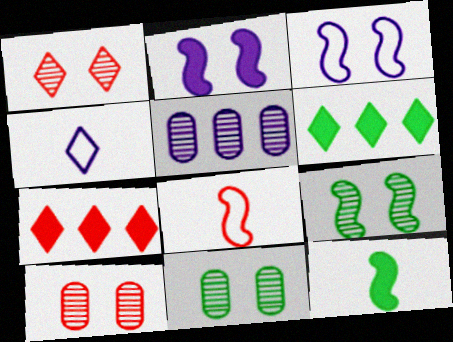[[1, 4, 6], 
[2, 4, 5], 
[7, 8, 10]]